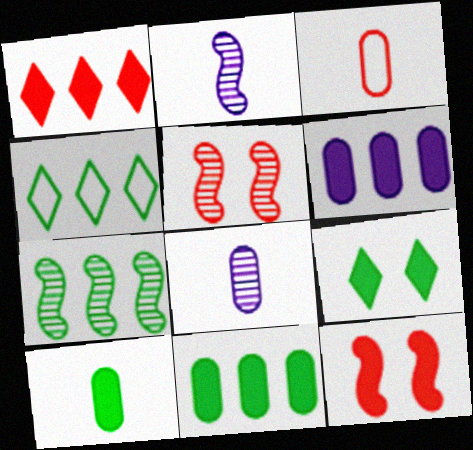[[1, 3, 5], 
[2, 5, 7], 
[3, 8, 10], 
[4, 7, 11], 
[4, 8, 12]]